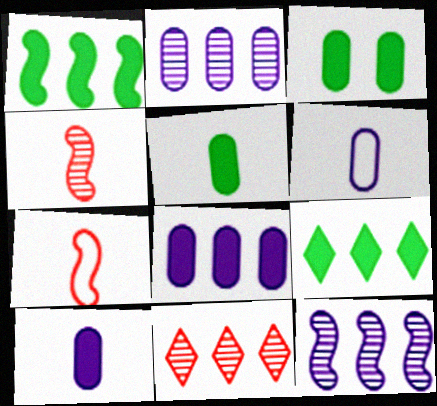[]